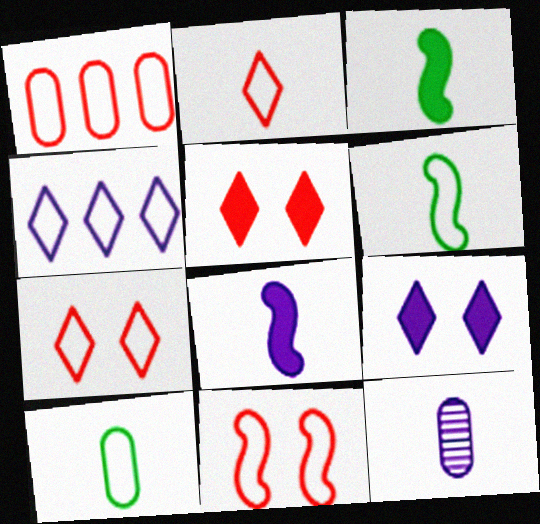[[1, 2, 11], 
[2, 3, 12], 
[4, 10, 11]]